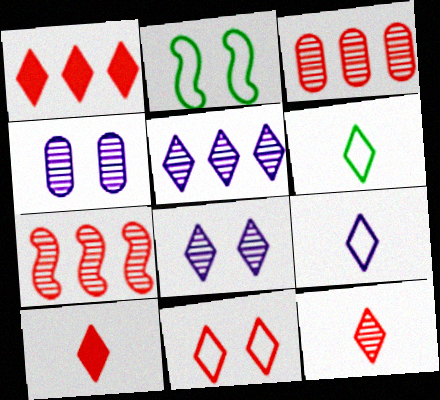[[1, 6, 8], 
[1, 11, 12]]